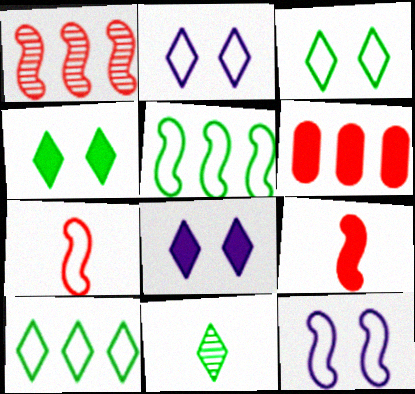[[4, 10, 11], 
[5, 7, 12], 
[6, 11, 12]]